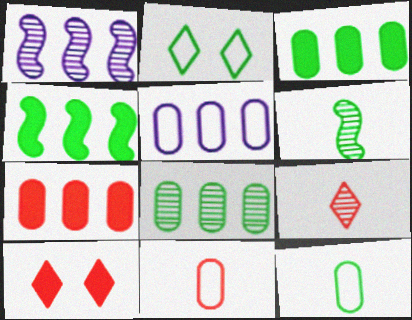[[1, 10, 12], 
[2, 3, 6], 
[5, 6, 10], 
[5, 7, 8]]